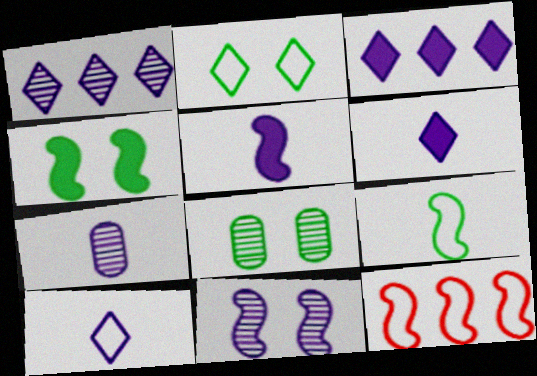[[1, 7, 11], 
[2, 4, 8], 
[5, 7, 10], 
[6, 8, 12]]